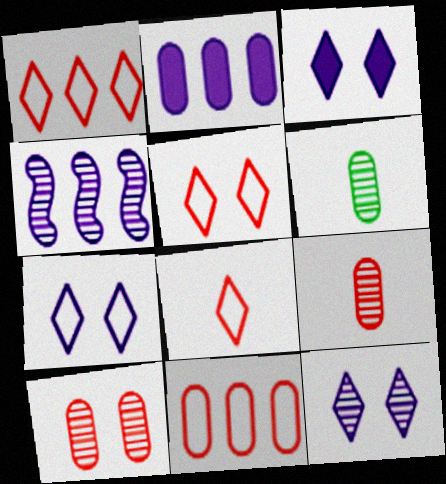[[1, 5, 8], 
[3, 7, 12]]